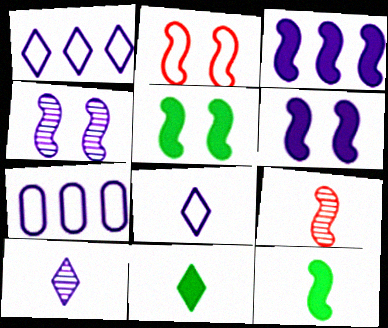[[2, 4, 5], 
[6, 7, 10]]